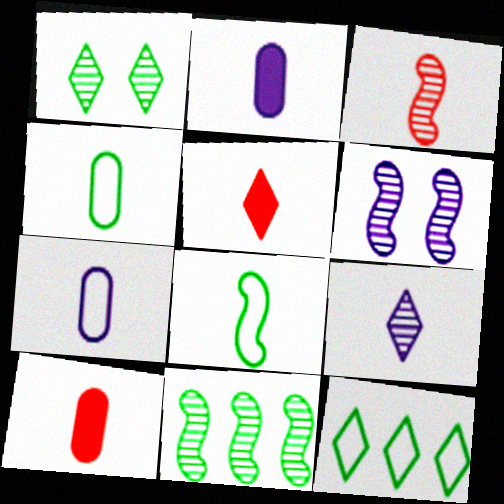[[3, 6, 11], 
[6, 10, 12], 
[8, 9, 10]]